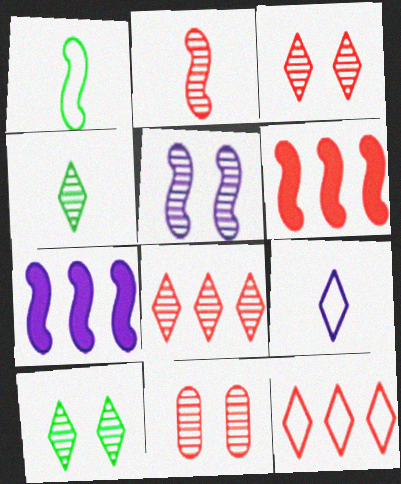[[1, 5, 6], 
[2, 8, 11], 
[5, 10, 11]]